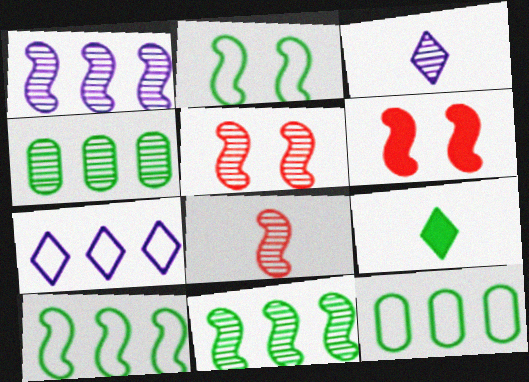[[2, 4, 9], 
[3, 4, 5], 
[3, 6, 12]]